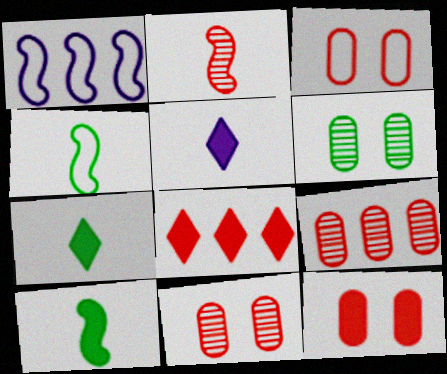[[1, 7, 11], 
[2, 3, 8], 
[3, 11, 12]]